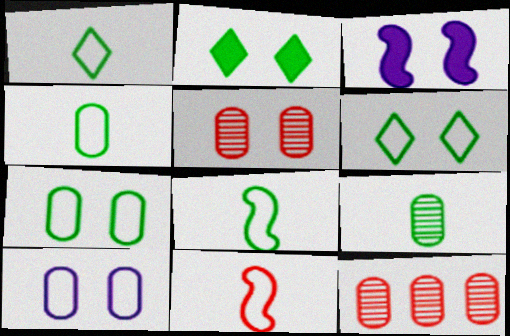[[1, 3, 12], 
[1, 4, 8], 
[3, 5, 6]]